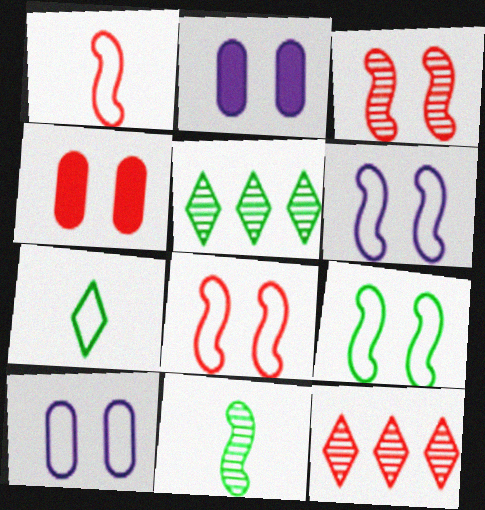[[1, 2, 5], 
[1, 4, 12], 
[6, 8, 9]]